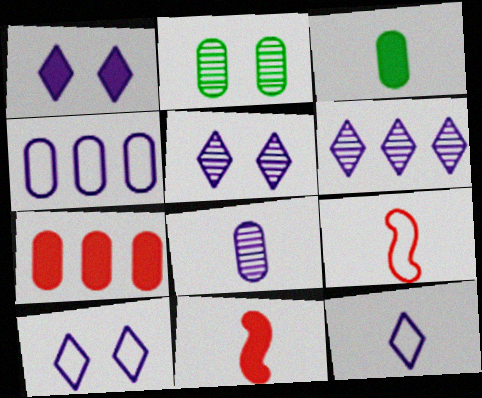[[1, 5, 10], 
[1, 6, 12]]